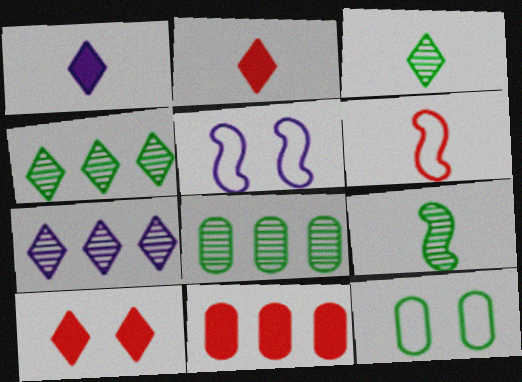[[2, 5, 8], 
[3, 5, 11]]